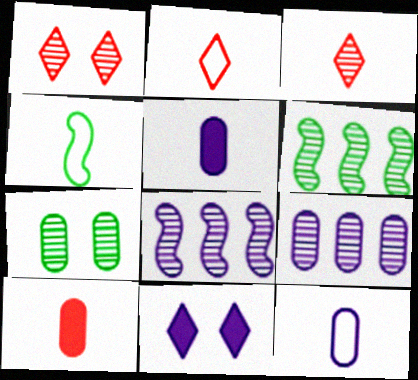[[2, 4, 12], 
[3, 4, 5], 
[3, 7, 8], 
[8, 11, 12]]